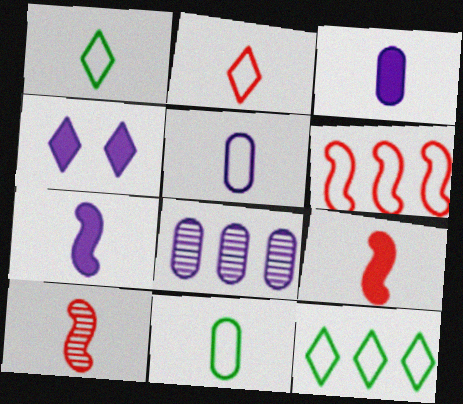[[1, 3, 10]]